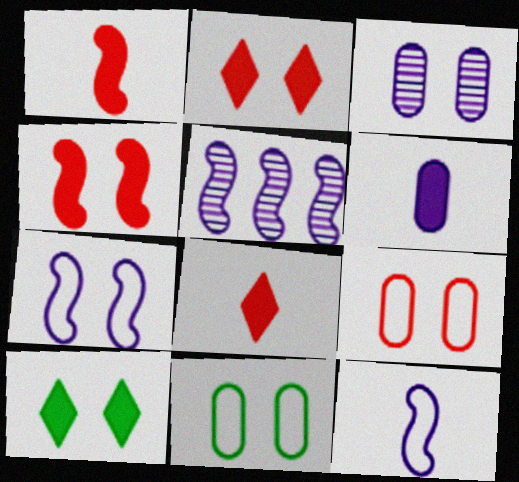[[5, 8, 11]]